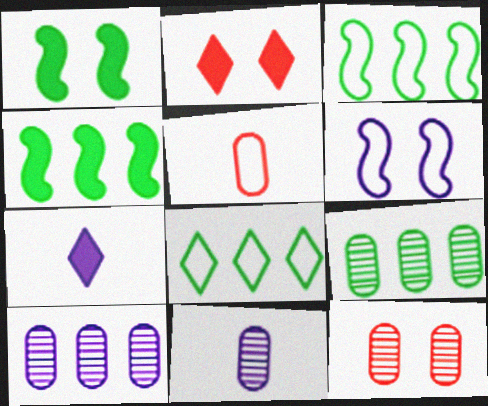[[2, 3, 11], 
[3, 7, 12], 
[4, 8, 9], 
[5, 6, 8], 
[6, 7, 10], 
[9, 11, 12]]